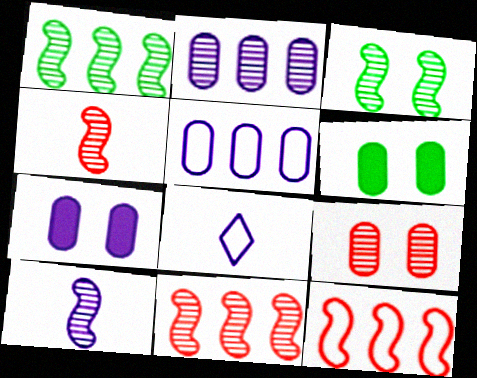[[3, 10, 11], 
[6, 8, 11]]